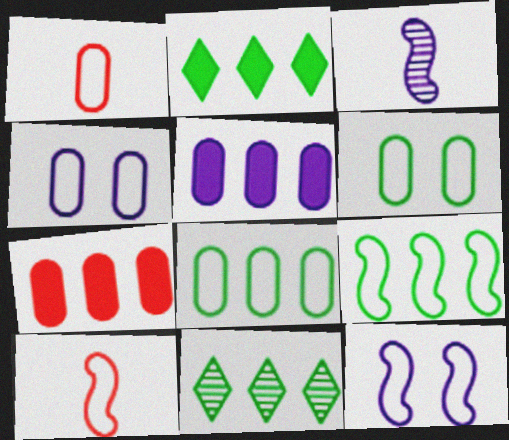[[1, 4, 8], 
[9, 10, 12]]